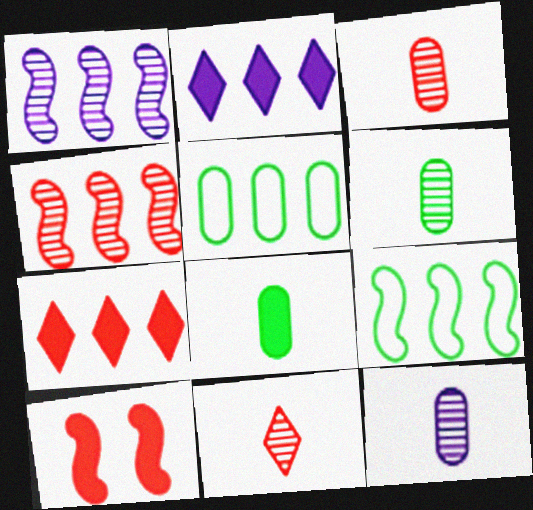[[1, 5, 7], 
[2, 4, 5], 
[2, 8, 10], 
[3, 6, 12]]